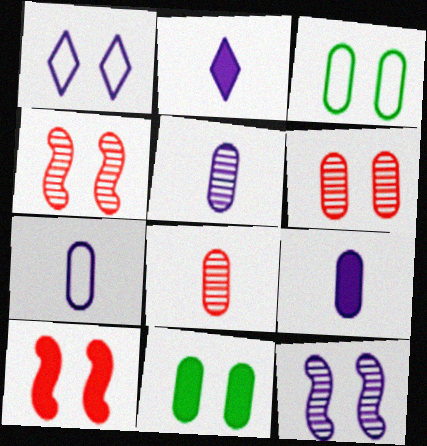[[1, 4, 11], 
[5, 7, 9]]